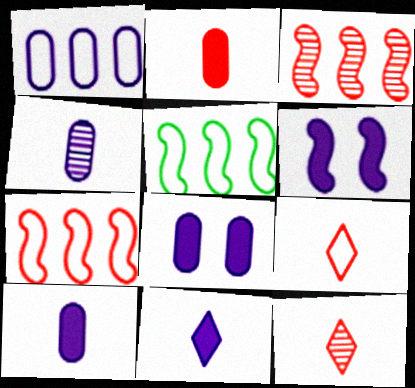[[1, 4, 8], 
[5, 8, 12]]